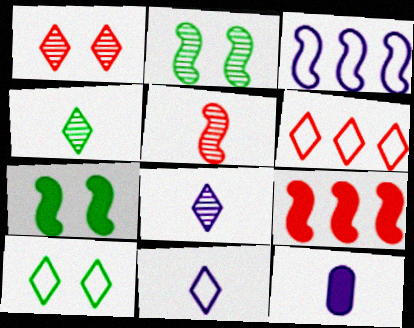[[2, 6, 12], 
[3, 5, 7], 
[6, 10, 11]]